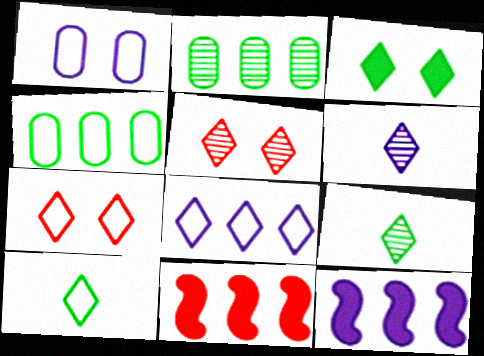[[1, 6, 12], 
[1, 9, 11], 
[2, 8, 11], 
[7, 8, 10]]